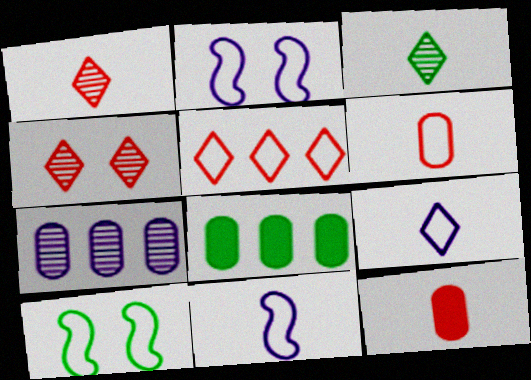[[1, 2, 8], 
[3, 8, 10], 
[3, 11, 12], 
[4, 8, 11]]